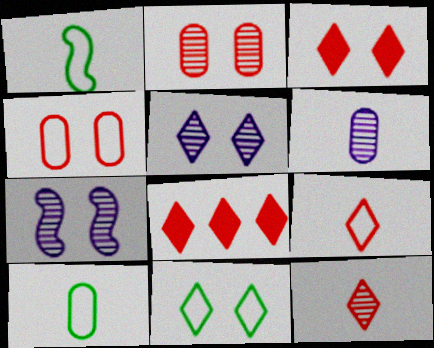[[3, 5, 11], 
[7, 8, 10]]